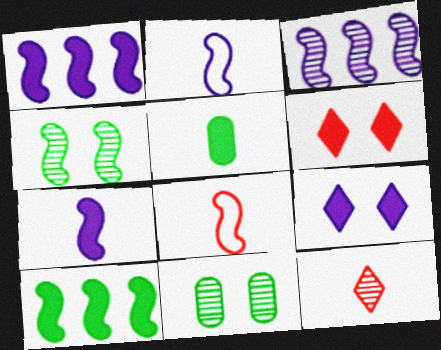[[1, 4, 8], 
[1, 5, 6], 
[2, 5, 12], 
[3, 11, 12]]